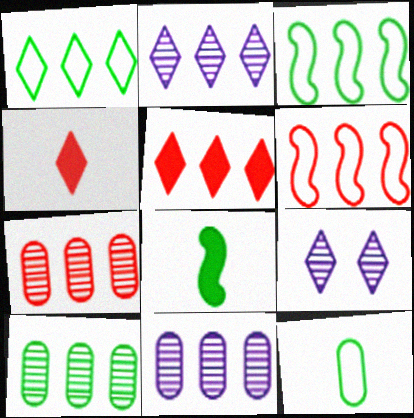[[1, 2, 5], 
[1, 4, 9], 
[3, 5, 11], 
[5, 6, 7], 
[7, 10, 11]]